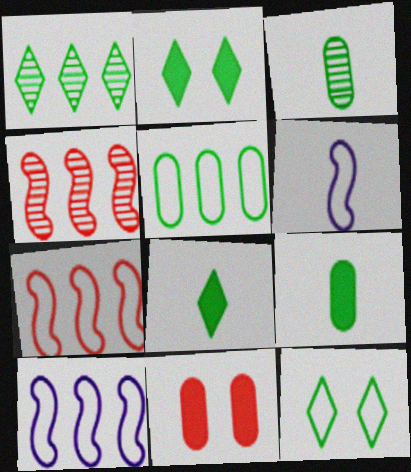[[1, 6, 11], 
[1, 8, 12]]